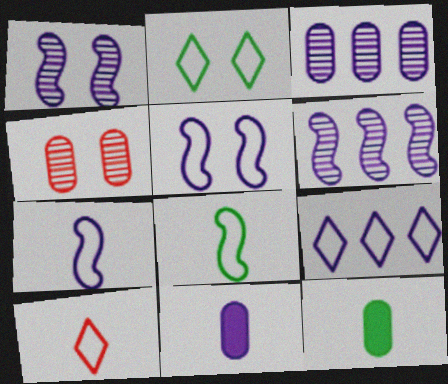[[1, 9, 11], 
[2, 9, 10]]